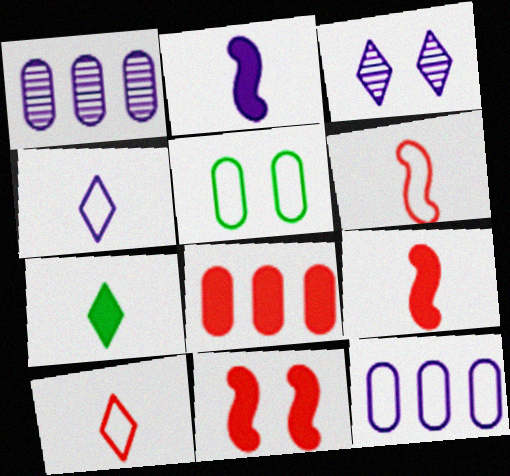[[2, 3, 12], 
[3, 5, 11]]